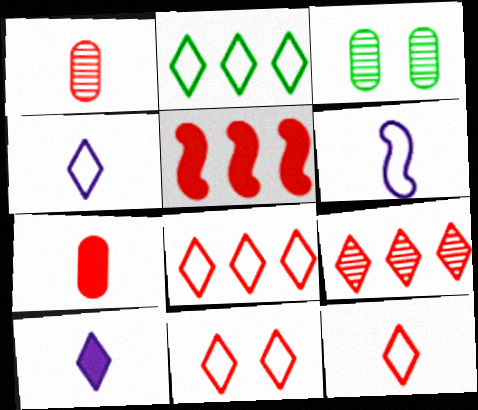[[1, 5, 11], 
[2, 4, 11], 
[3, 4, 5], 
[8, 11, 12]]